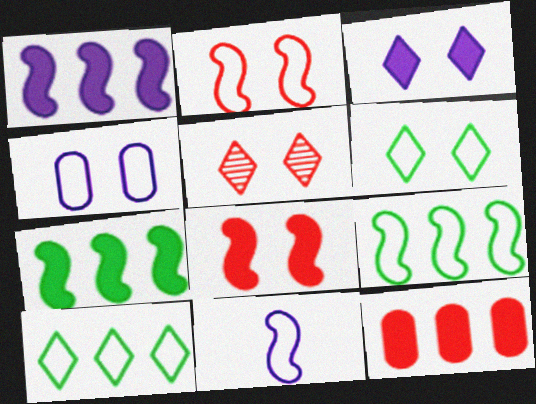[[2, 4, 6], 
[2, 9, 11], 
[3, 5, 6]]